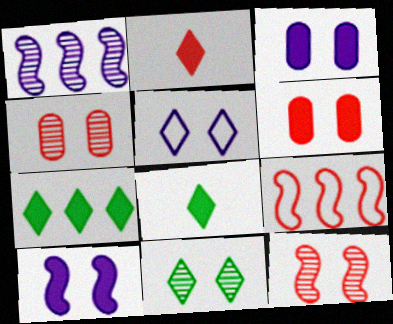[[2, 4, 9]]